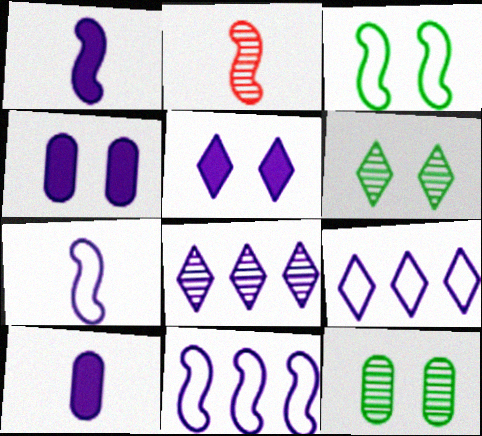[[2, 8, 12], 
[4, 7, 8]]